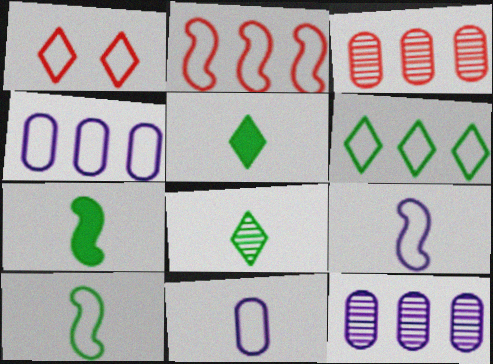[[1, 4, 10], 
[1, 7, 12], 
[2, 4, 6]]